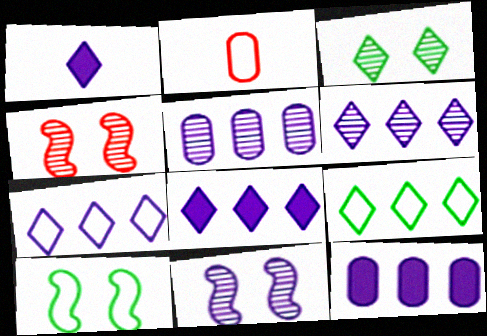[[2, 7, 10], 
[6, 7, 8]]